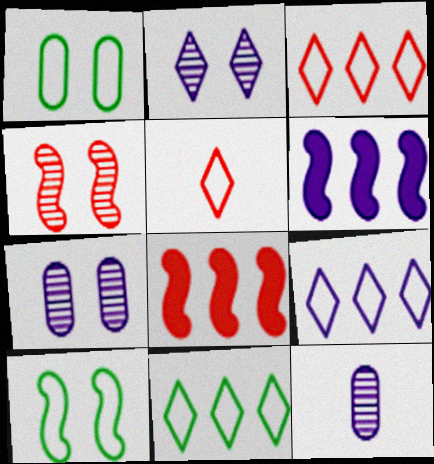[[3, 9, 11]]